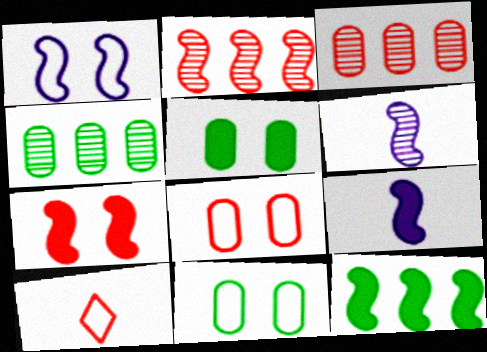[[3, 7, 10], 
[7, 9, 12]]